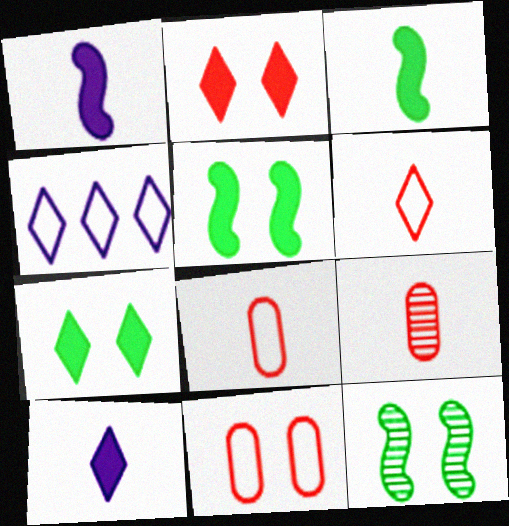[[4, 5, 9]]